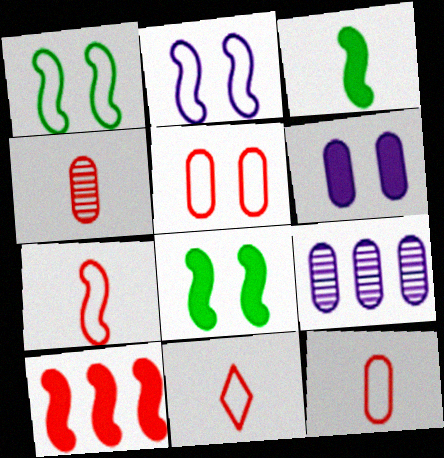[[7, 11, 12], 
[8, 9, 11]]